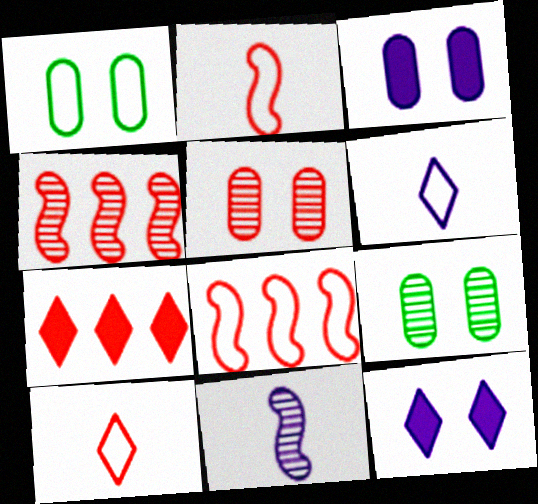[[1, 3, 5], 
[1, 6, 8], 
[1, 7, 11], 
[2, 5, 7]]